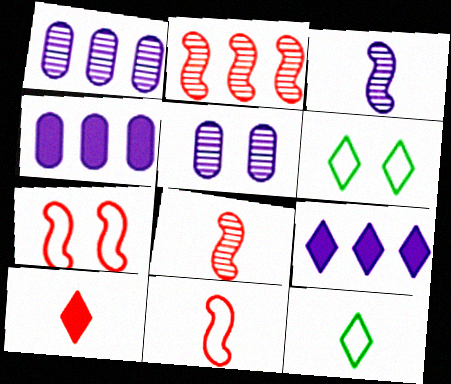[[4, 6, 8]]